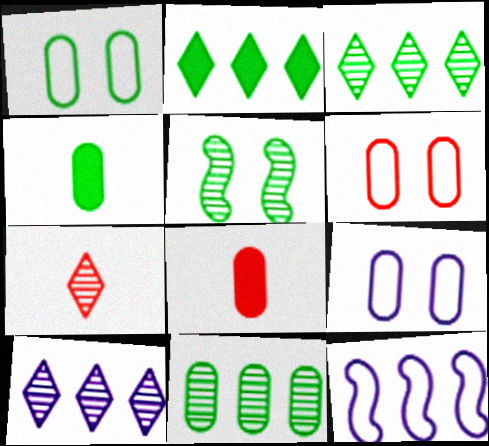[[1, 4, 11], 
[1, 6, 9], 
[8, 9, 11]]